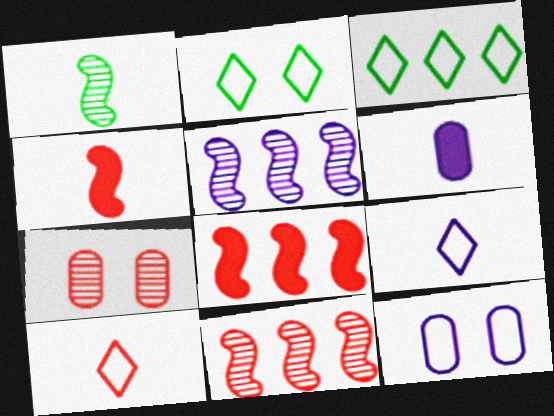[[1, 6, 10], 
[2, 6, 11], 
[7, 8, 10]]